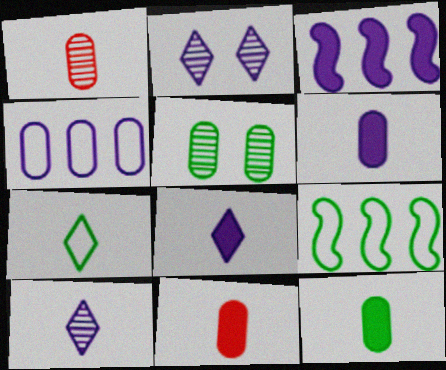[[2, 9, 11], 
[4, 5, 11], 
[6, 11, 12]]